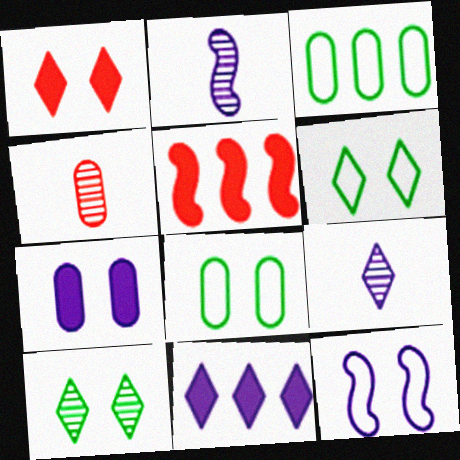[[1, 2, 3], 
[3, 4, 7], 
[5, 8, 9]]